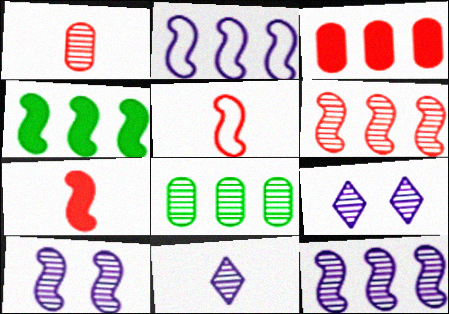[[2, 4, 6], 
[4, 5, 10]]